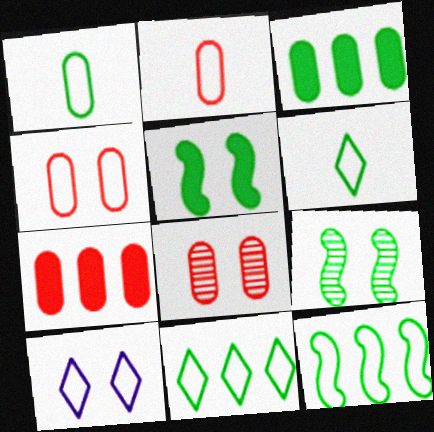[[2, 7, 8], 
[2, 10, 12], 
[3, 6, 9], 
[5, 8, 10]]